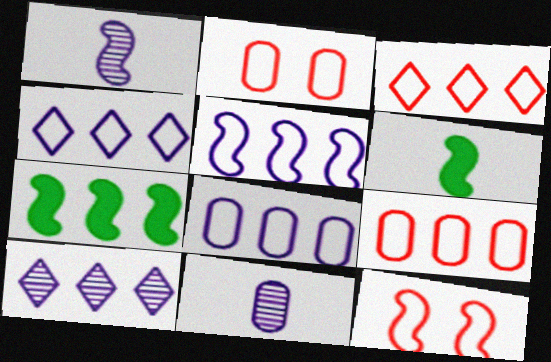[[1, 7, 12], 
[2, 6, 10], 
[4, 5, 8], 
[7, 9, 10]]